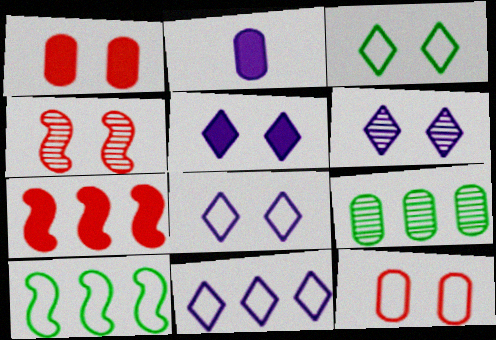[[2, 9, 12], 
[5, 6, 8], 
[7, 9, 11]]